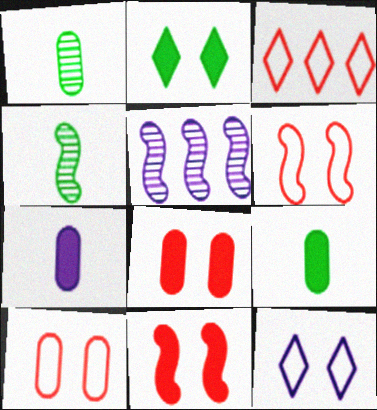[[5, 7, 12]]